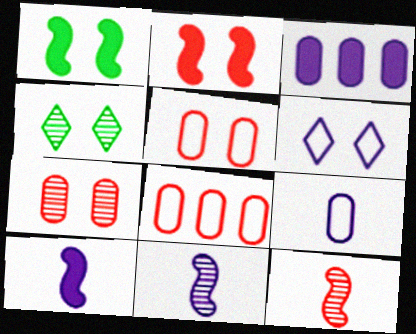[[1, 6, 7], 
[3, 6, 11], 
[4, 8, 10]]